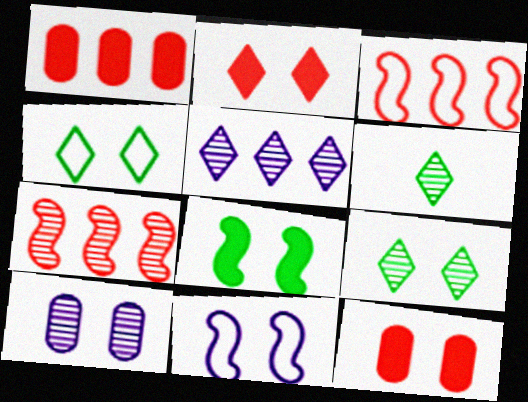[[1, 6, 11], 
[6, 7, 10], 
[9, 11, 12]]